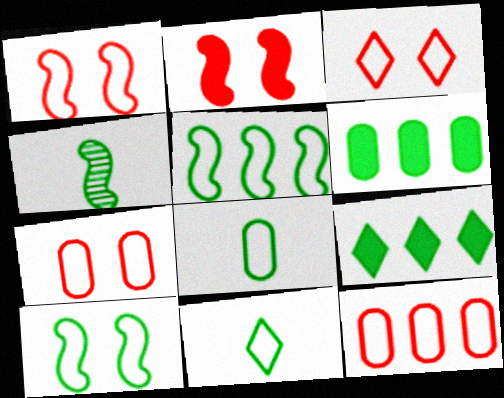[[1, 3, 7]]